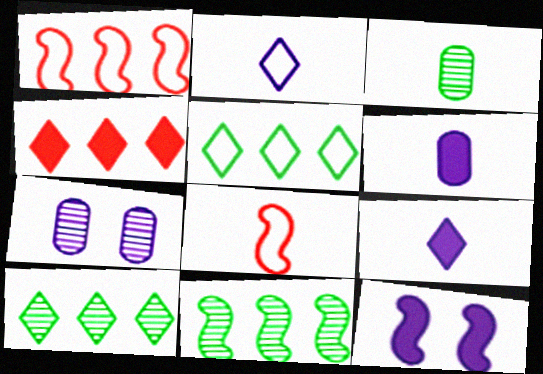[[3, 8, 9], 
[8, 11, 12]]